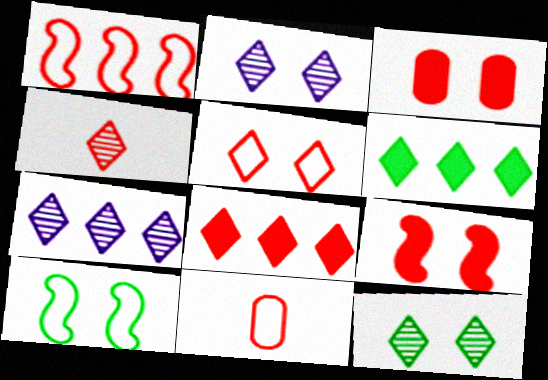[[1, 3, 4], 
[1, 5, 11], 
[2, 3, 10], 
[4, 5, 8], 
[4, 7, 12]]